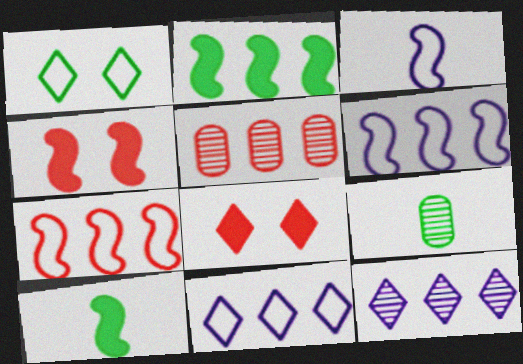[[1, 2, 9], 
[2, 5, 11], 
[4, 9, 11], 
[6, 8, 9]]